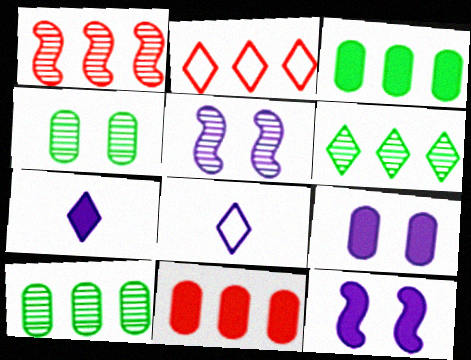[[1, 2, 11]]